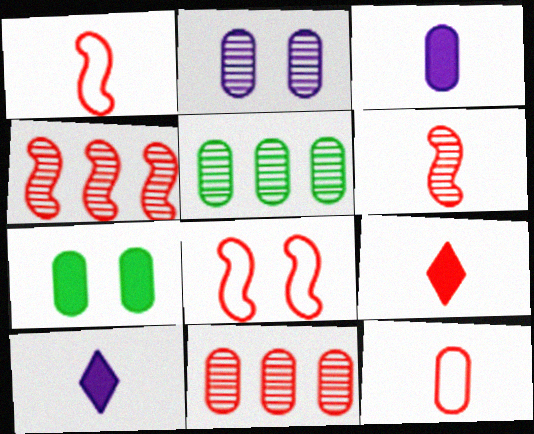[[5, 8, 10], 
[6, 9, 12], 
[8, 9, 11]]